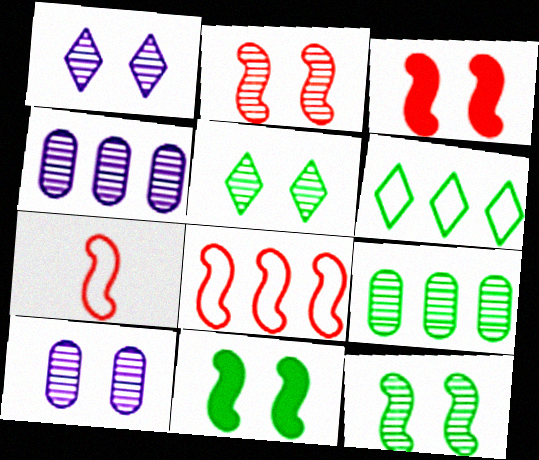[[2, 5, 10]]